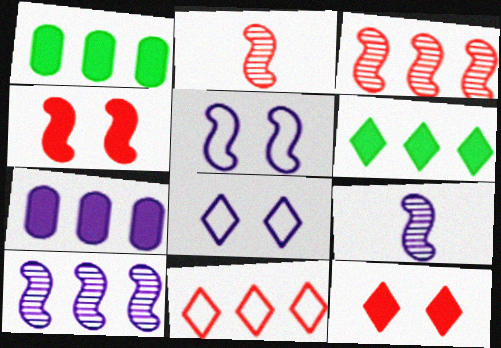[[1, 2, 8], 
[1, 10, 11], 
[7, 8, 9]]